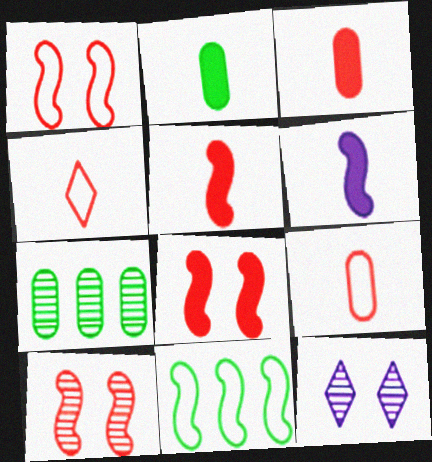[[1, 8, 10], 
[3, 11, 12], 
[6, 10, 11]]